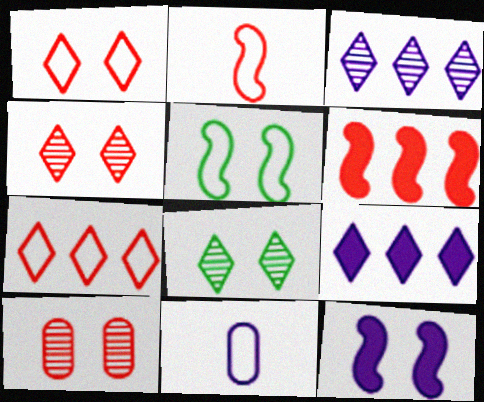[[3, 11, 12], 
[5, 7, 11], 
[6, 8, 11]]